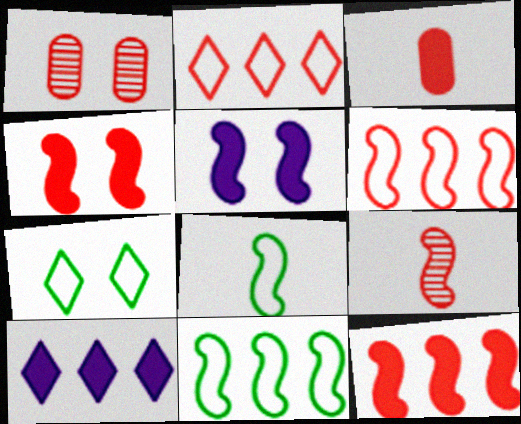[[1, 5, 7], 
[1, 8, 10], 
[4, 6, 9], 
[5, 9, 11]]